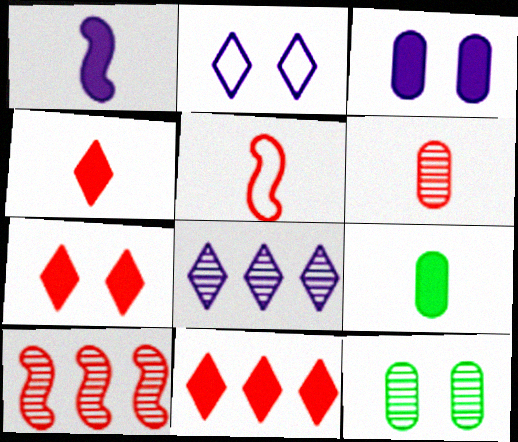[[1, 4, 9], 
[2, 9, 10], 
[4, 5, 6], 
[4, 7, 11]]